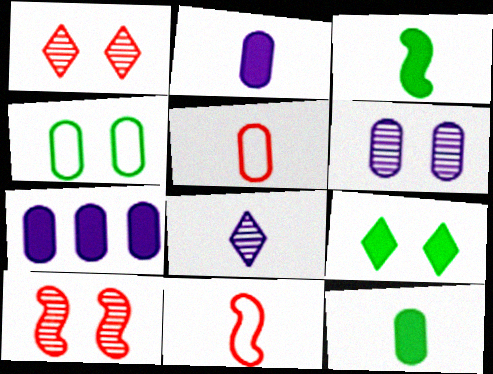[[3, 5, 8], 
[8, 11, 12]]